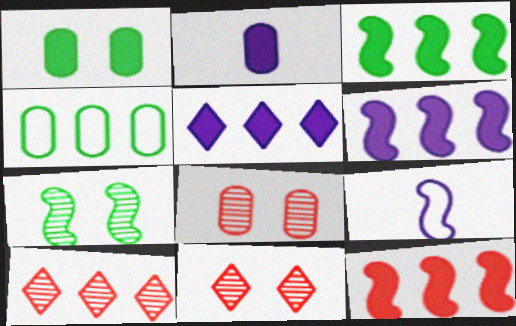[[1, 9, 10], 
[2, 4, 8], 
[3, 6, 12], 
[4, 6, 10], 
[7, 9, 12]]